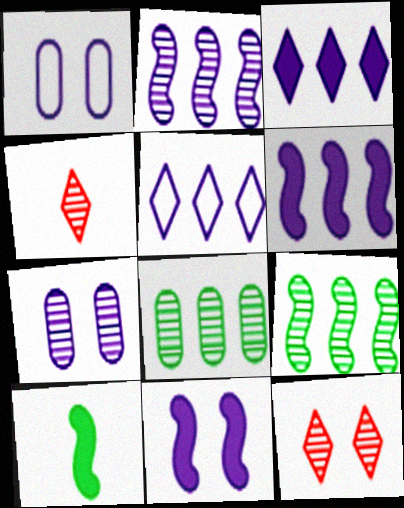[[4, 7, 9]]